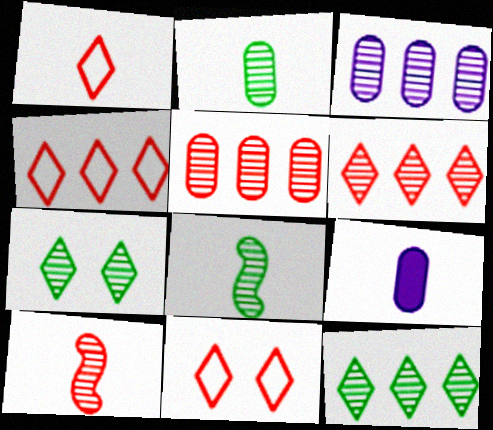[[1, 4, 11], 
[1, 8, 9], 
[3, 7, 10]]